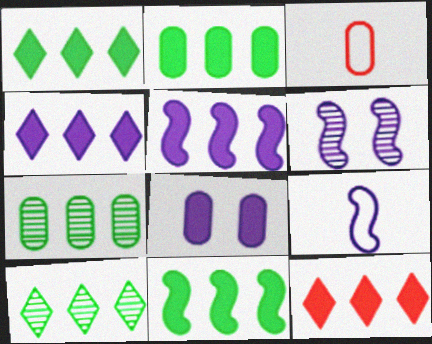[[1, 2, 11], 
[1, 3, 6], 
[1, 4, 12], 
[2, 5, 12], 
[3, 7, 8], 
[5, 6, 9]]